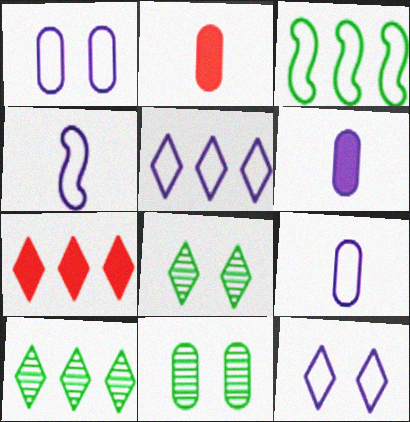[[1, 4, 5], 
[4, 7, 11], 
[5, 7, 10]]